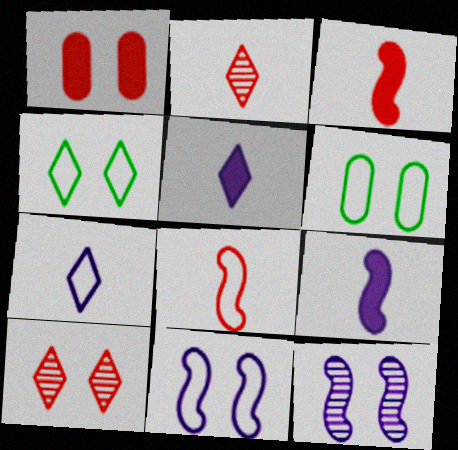[[1, 4, 12]]